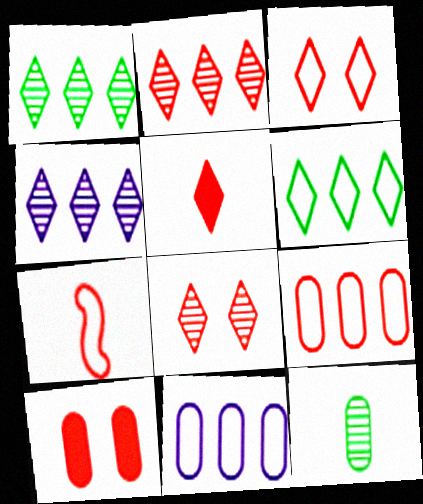[[1, 2, 4], 
[2, 3, 5], 
[2, 7, 10], 
[3, 7, 9], 
[10, 11, 12]]